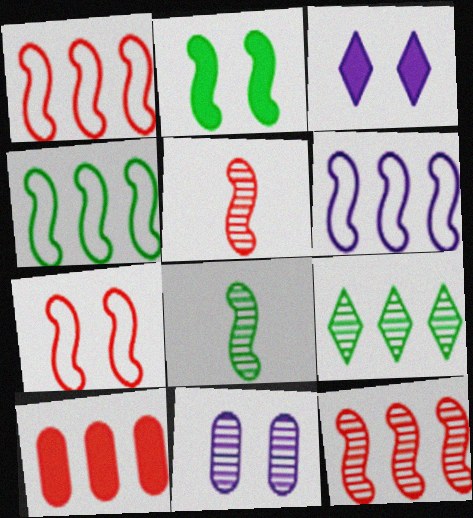[[1, 4, 6], 
[2, 4, 8], 
[2, 5, 6], 
[5, 9, 11], 
[6, 9, 10]]